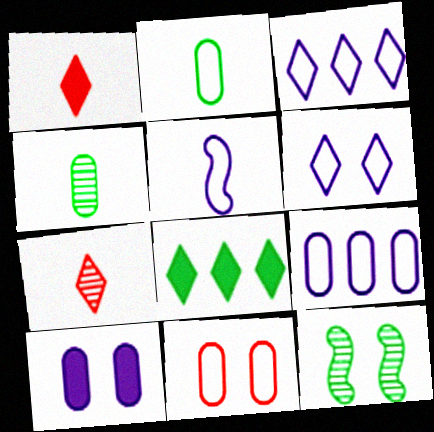[[1, 4, 5], 
[1, 9, 12], 
[2, 8, 12], 
[2, 9, 11], 
[5, 6, 9], 
[6, 7, 8]]